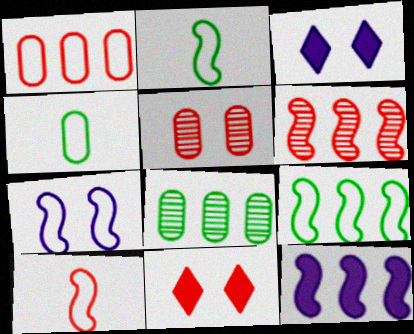[[3, 4, 6], 
[3, 8, 10], 
[6, 9, 12], 
[7, 9, 10]]